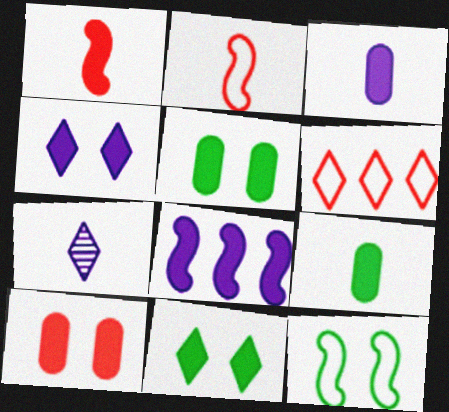[[2, 7, 9], 
[3, 4, 8], 
[6, 7, 11]]